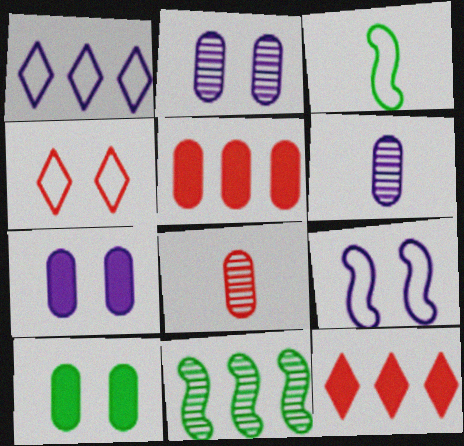[[1, 5, 11], 
[2, 3, 12]]